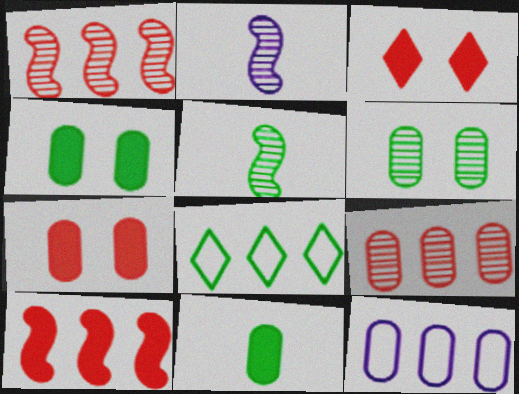[[2, 7, 8], 
[3, 5, 12], 
[4, 5, 8]]